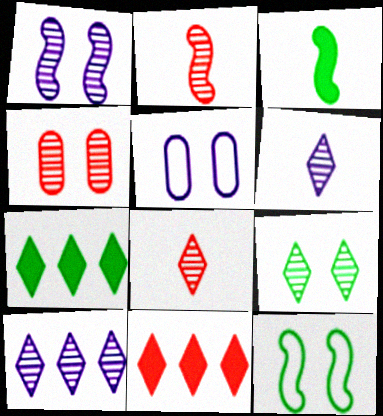[[1, 4, 9], 
[2, 5, 7], 
[8, 9, 10]]